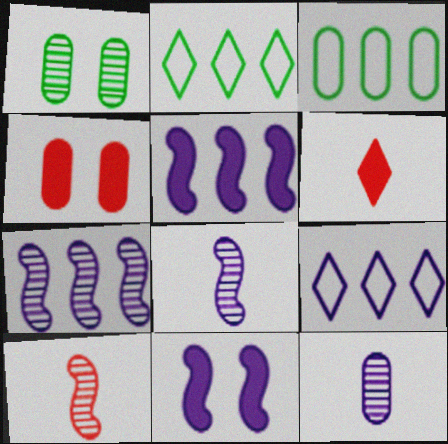[[2, 4, 8], 
[3, 4, 12], 
[9, 11, 12]]